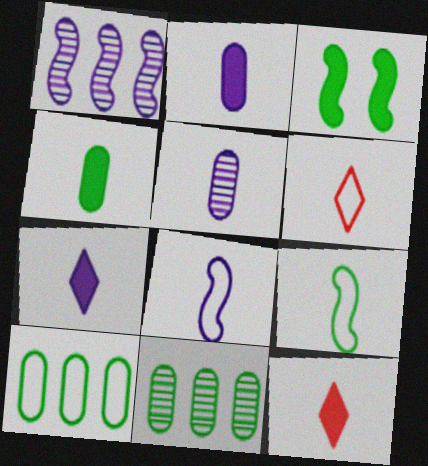[[5, 7, 8], 
[5, 9, 12]]